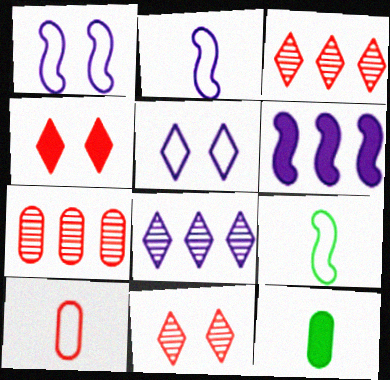[[1, 3, 12], 
[4, 6, 12]]